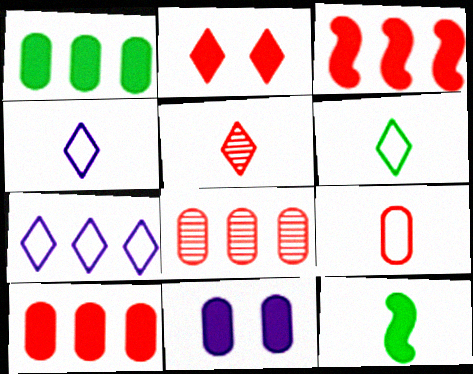[]